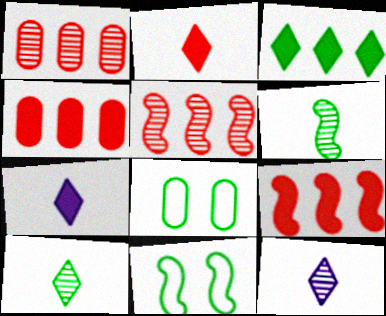[[1, 7, 11], 
[3, 6, 8], 
[4, 11, 12], 
[5, 7, 8], 
[8, 9, 12]]